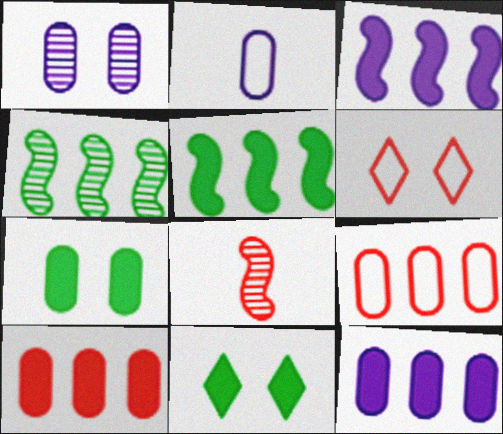[[1, 2, 12], 
[6, 8, 10]]